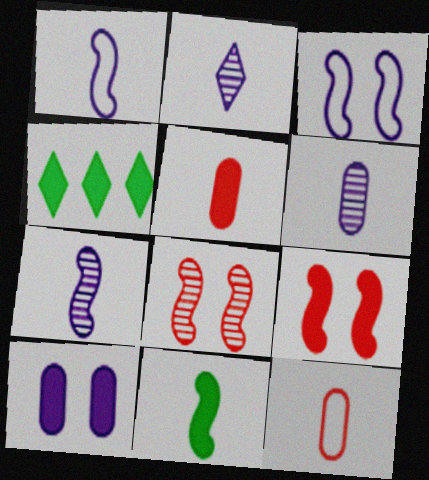[[2, 6, 7], 
[2, 11, 12]]